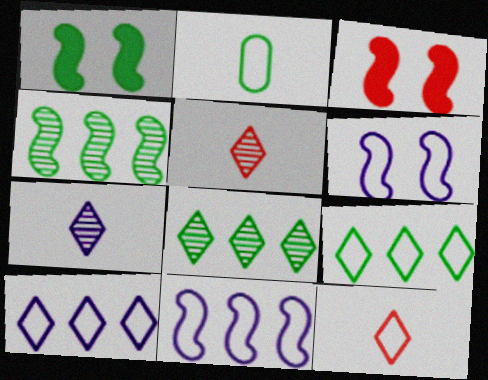[[1, 2, 8]]